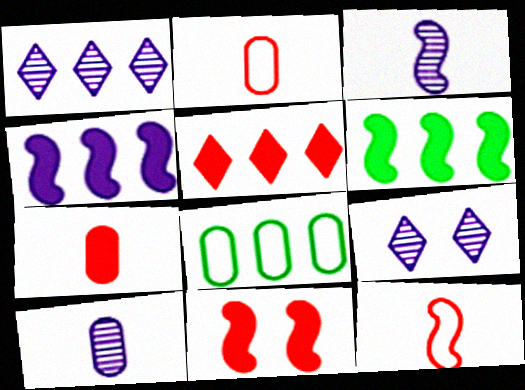[[2, 6, 9], 
[5, 7, 11]]